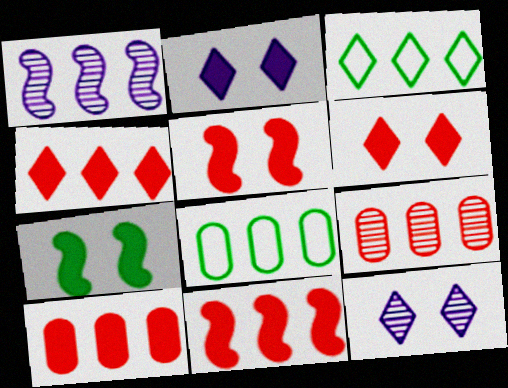[[1, 3, 10], 
[1, 4, 8], 
[4, 10, 11]]